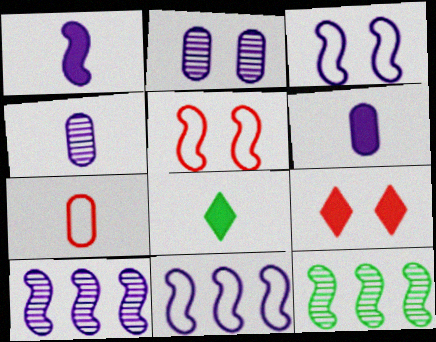[[1, 3, 10], 
[1, 5, 12]]